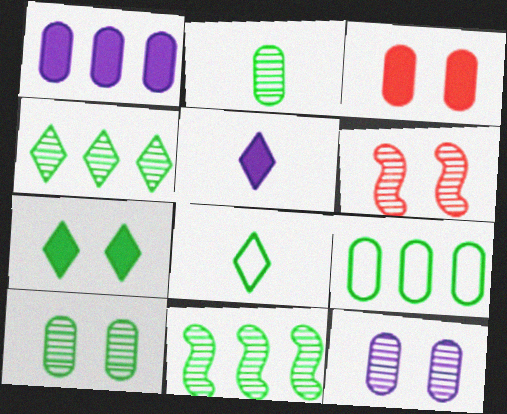[[1, 6, 8], 
[4, 7, 8], 
[5, 6, 9]]